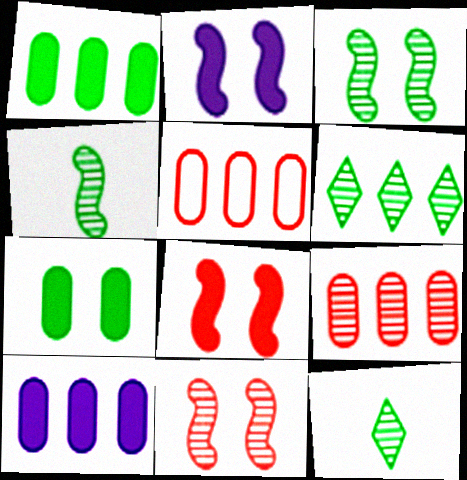[[2, 5, 12]]